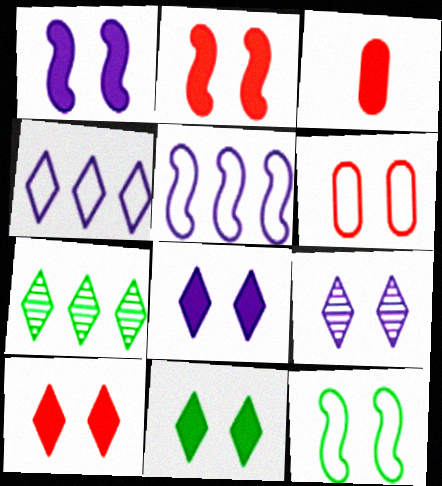[[8, 10, 11]]